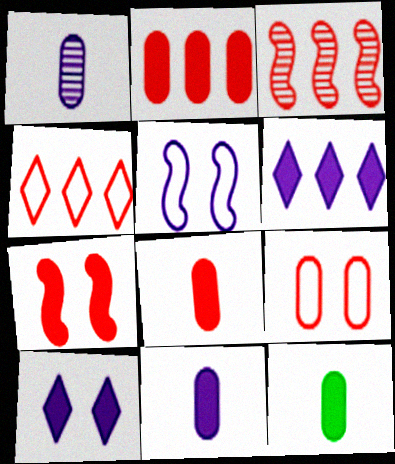[[1, 5, 6], 
[2, 3, 4], 
[6, 7, 12], 
[8, 11, 12]]